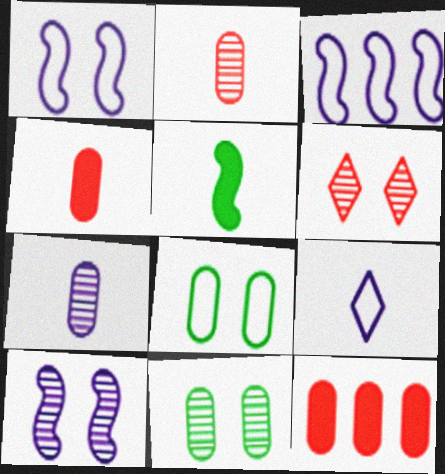[[2, 5, 9], 
[6, 10, 11], 
[7, 8, 12]]